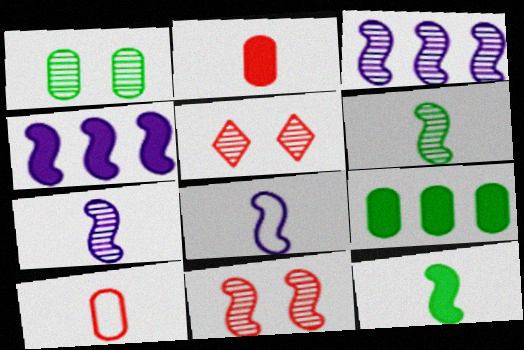[[3, 6, 11], 
[5, 8, 9]]